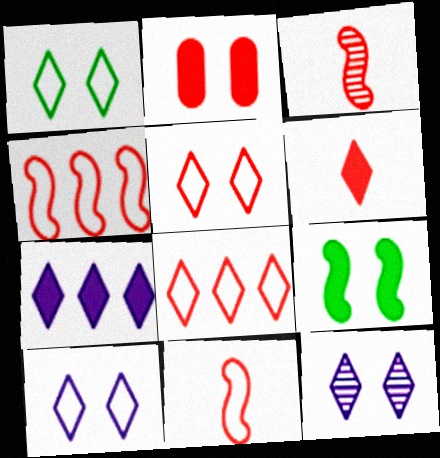[[1, 5, 10], 
[2, 3, 8]]